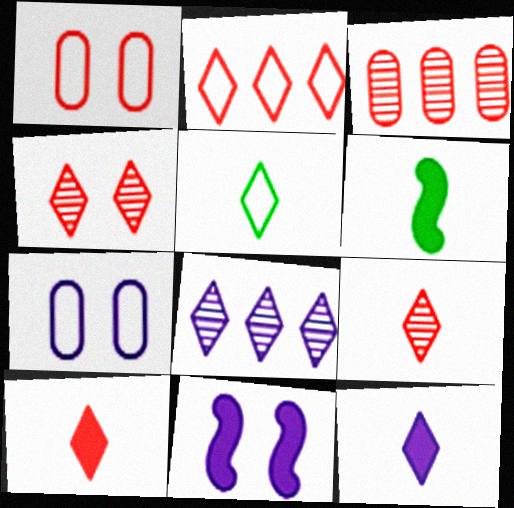[[1, 6, 8], 
[2, 4, 10], 
[3, 5, 11], 
[5, 9, 12]]